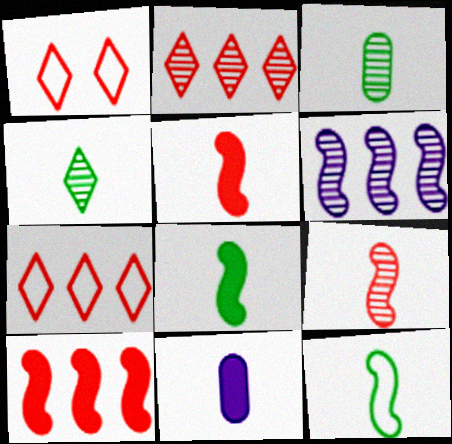[]